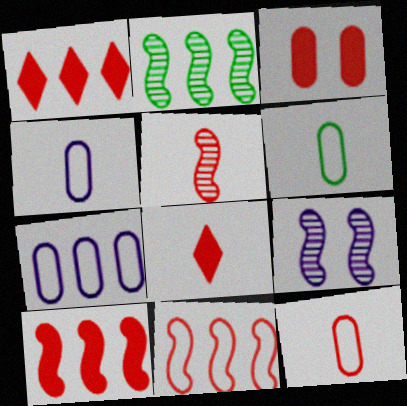[[1, 2, 7], 
[1, 6, 9], 
[2, 5, 9], 
[3, 8, 10], 
[4, 6, 12], 
[5, 8, 12]]